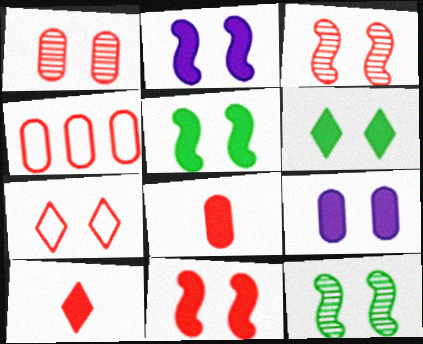[[1, 4, 8], 
[1, 7, 11], 
[2, 5, 11], 
[3, 4, 10], 
[6, 9, 11], 
[7, 9, 12]]